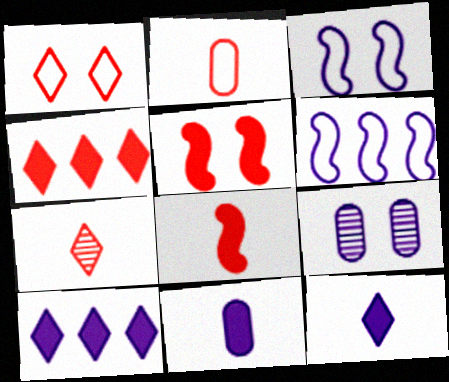[[1, 4, 7], 
[2, 7, 8], 
[6, 9, 12]]